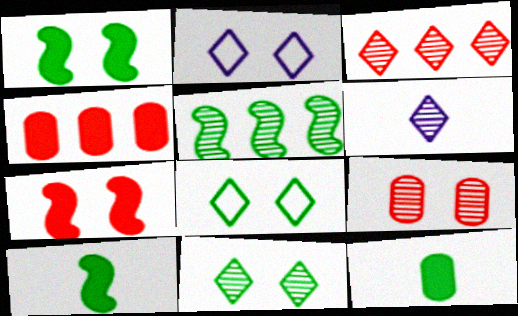[[1, 2, 9], 
[3, 6, 11], 
[5, 6, 9], 
[5, 8, 12]]